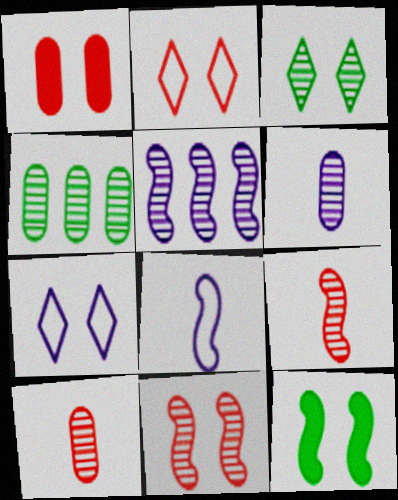[[1, 2, 11], 
[3, 5, 10]]